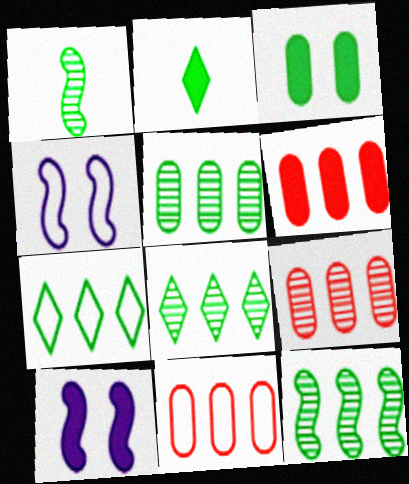[[1, 3, 7], 
[2, 4, 9], 
[2, 6, 10], 
[5, 8, 12], 
[6, 9, 11]]